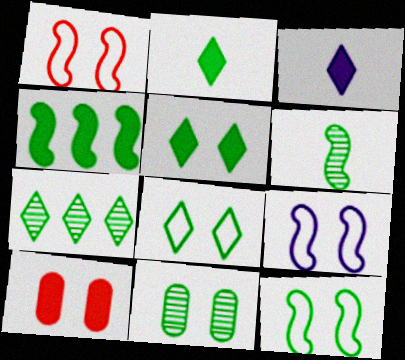[[1, 9, 12], 
[2, 7, 8], 
[3, 4, 10], 
[4, 6, 12], 
[5, 11, 12], 
[6, 7, 11]]